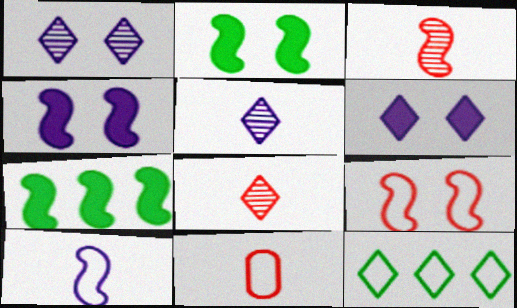[[1, 7, 11], 
[6, 8, 12]]